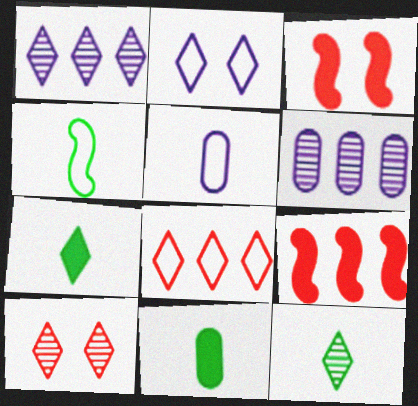[[1, 10, 12], 
[4, 11, 12]]